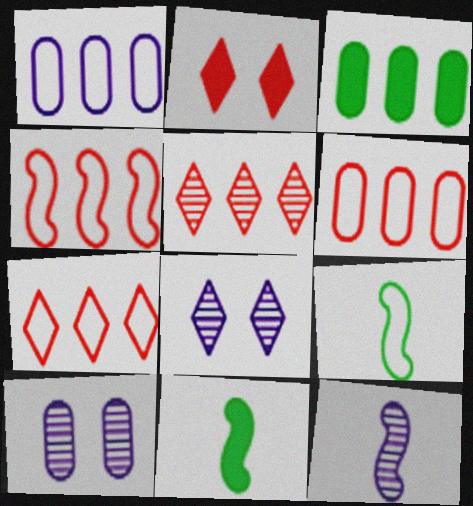[[4, 6, 7], 
[6, 8, 11], 
[7, 10, 11]]